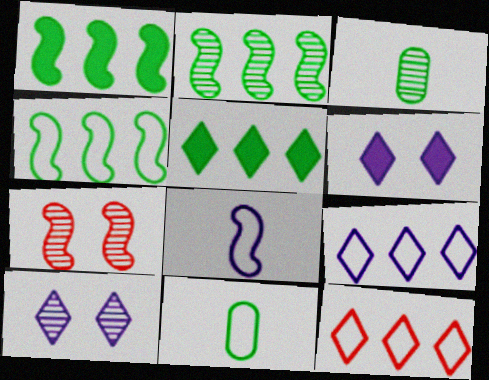[[1, 2, 4], 
[1, 7, 8]]